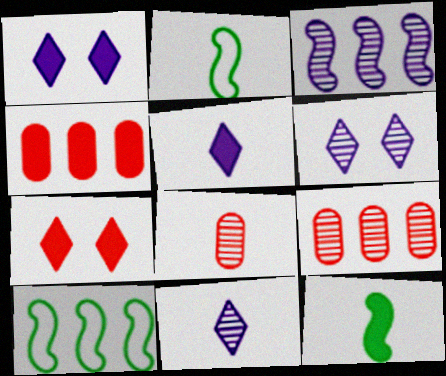[[1, 2, 9], 
[1, 4, 12], 
[1, 8, 10], 
[2, 4, 6], 
[2, 5, 8]]